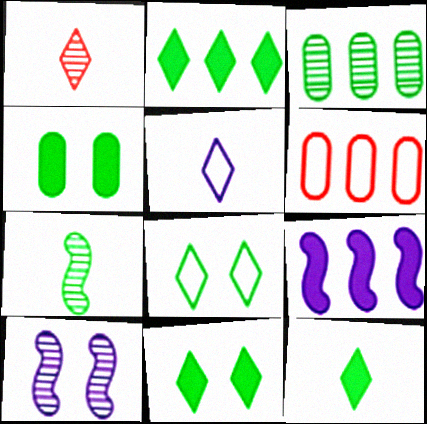[[1, 3, 10], 
[1, 5, 12], 
[2, 11, 12], 
[6, 10, 12]]